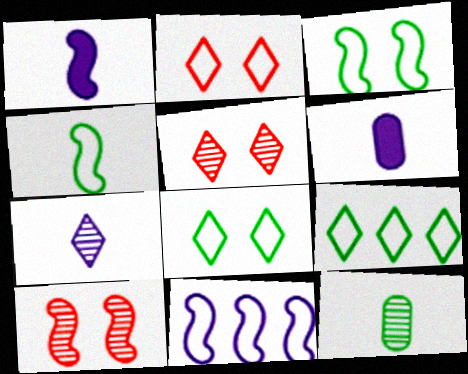[[6, 9, 10]]